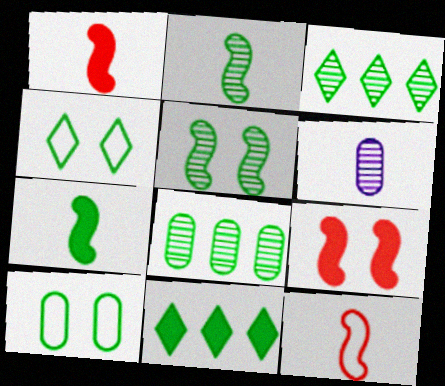[[2, 10, 11], 
[3, 7, 10], 
[4, 7, 8]]